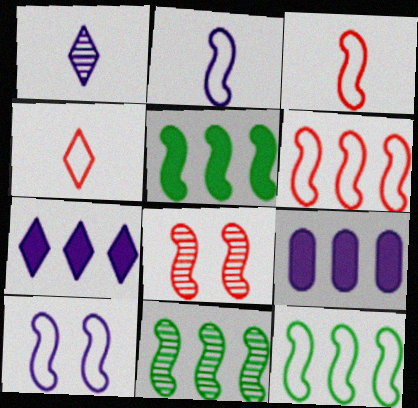[[1, 9, 10], 
[2, 5, 8], 
[3, 10, 12], 
[5, 11, 12]]